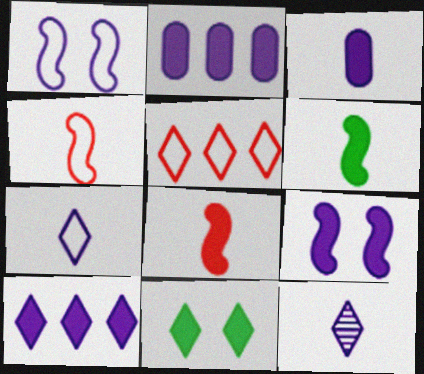[[1, 2, 12], 
[2, 8, 11], 
[3, 9, 10], 
[5, 11, 12]]